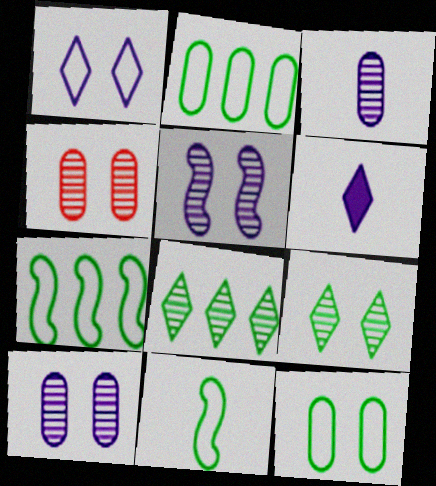[[4, 5, 9], 
[4, 6, 7]]